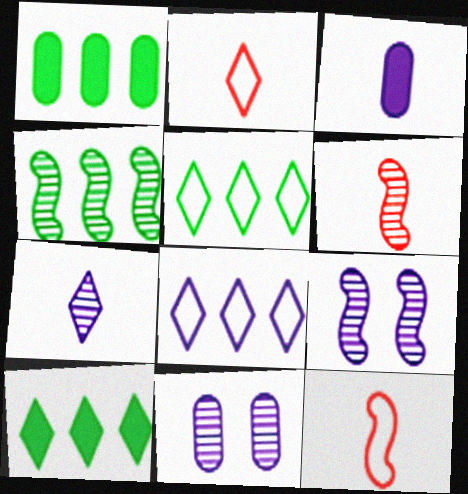[[1, 2, 9], 
[1, 4, 5], 
[3, 8, 9], 
[4, 6, 9], 
[10, 11, 12]]